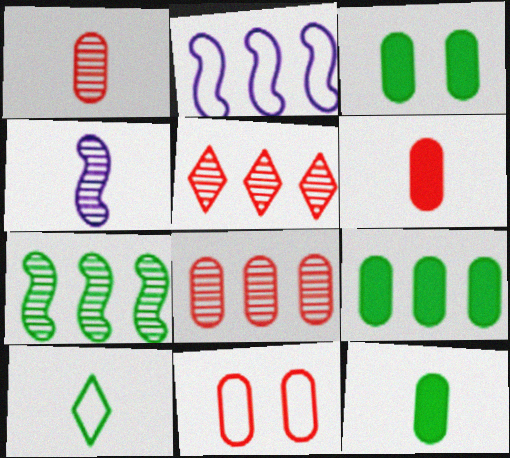[[2, 5, 9], 
[2, 10, 11], 
[3, 7, 10], 
[3, 9, 12], 
[4, 6, 10], 
[6, 8, 11]]